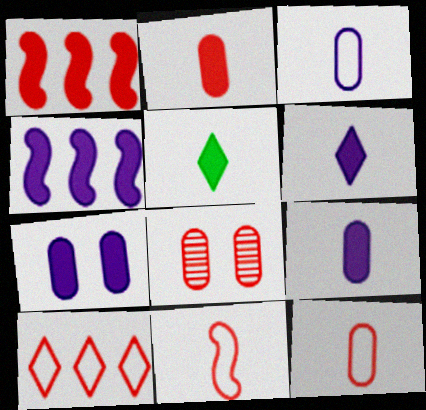[[1, 5, 7], 
[4, 6, 7]]